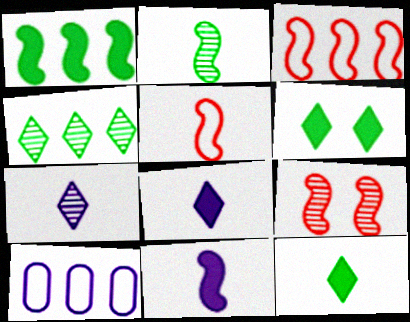[[2, 5, 11], 
[9, 10, 12]]